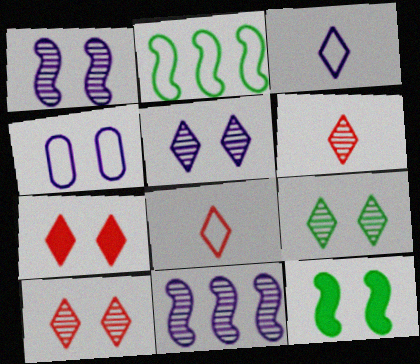[[2, 4, 8], 
[4, 10, 12], 
[5, 9, 10]]